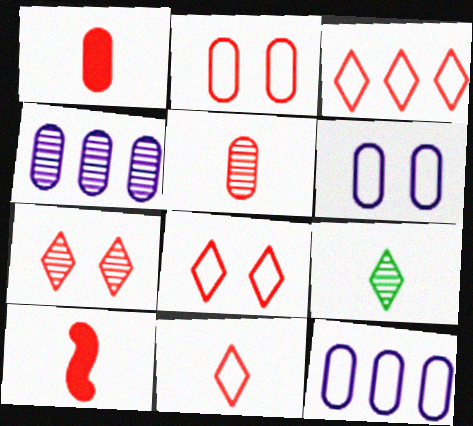[[3, 8, 11], 
[5, 10, 11]]